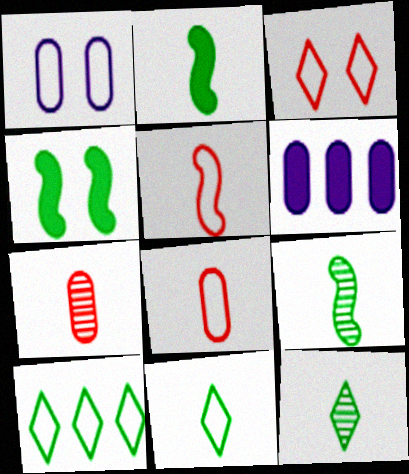[[1, 5, 10], 
[3, 6, 9]]